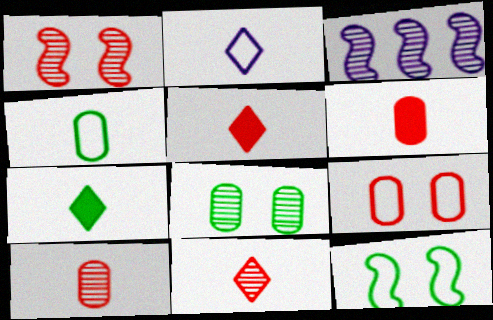[[2, 7, 11], 
[3, 7, 9], 
[3, 8, 11]]